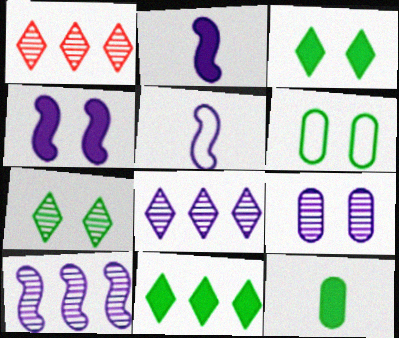[[1, 2, 6], 
[4, 5, 10]]